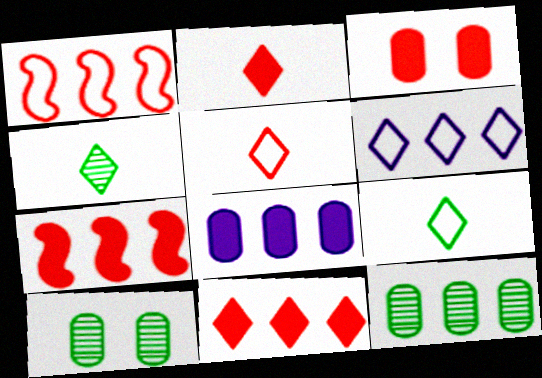[[2, 3, 7], 
[6, 7, 12]]